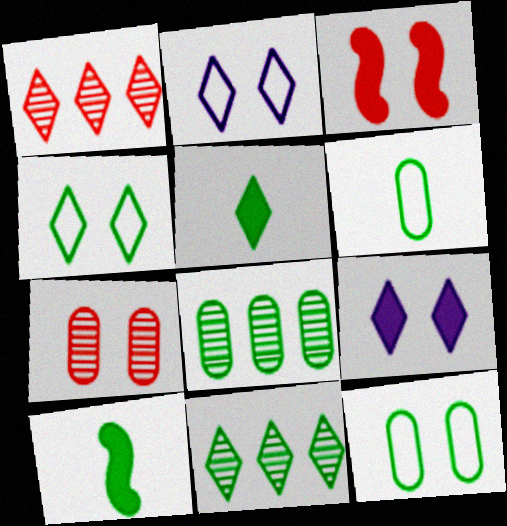[[1, 2, 5], 
[4, 5, 11], 
[4, 8, 10], 
[10, 11, 12]]